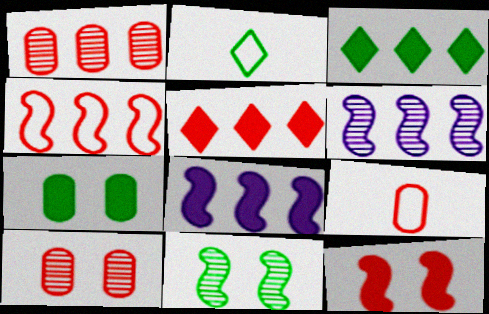[[1, 4, 5], 
[2, 8, 10]]